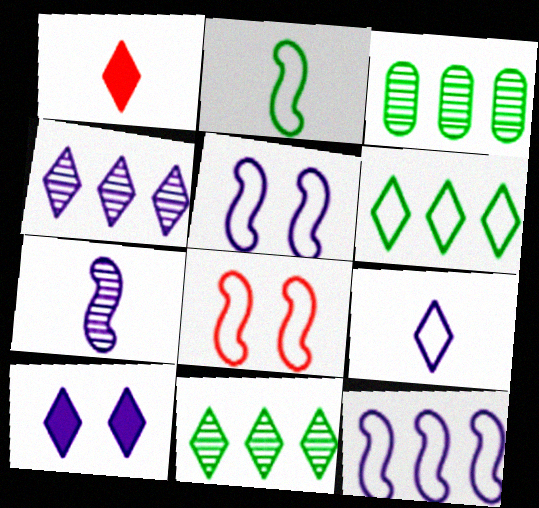[[1, 3, 5], 
[2, 8, 12], 
[4, 9, 10]]